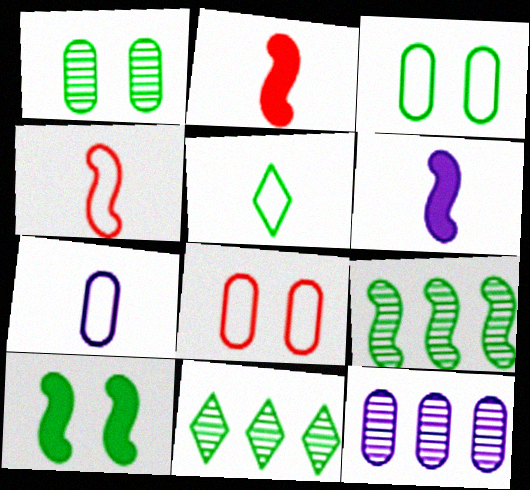[[4, 5, 7], 
[6, 8, 11]]